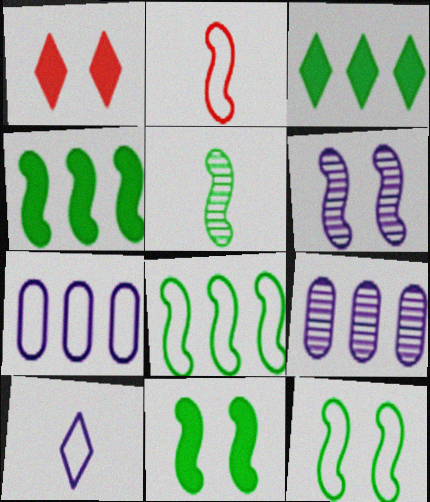[[1, 5, 7], 
[2, 4, 6], 
[4, 5, 12], 
[5, 8, 11]]